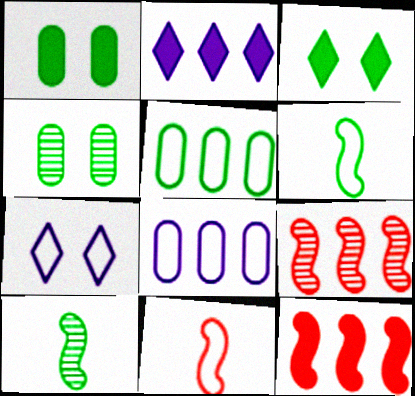[[2, 4, 11], 
[2, 5, 9], 
[3, 5, 10], 
[5, 7, 11]]